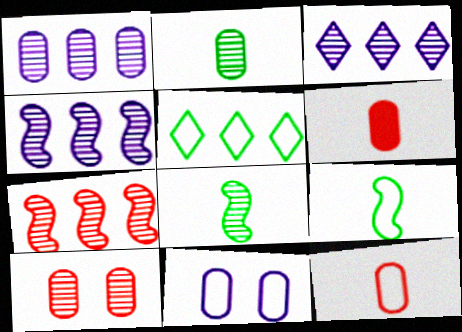[[1, 2, 10], 
[1, 3, 4], 
[3, 8, 10]]